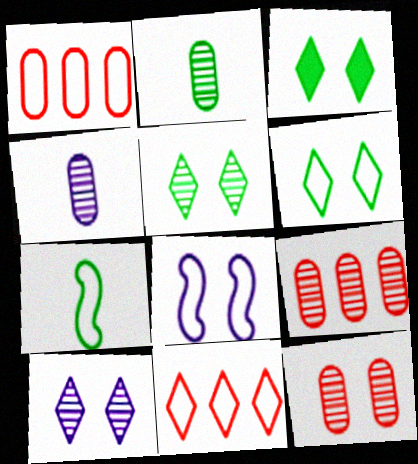[[3, 5, 6], 
[3, 8, 12]]